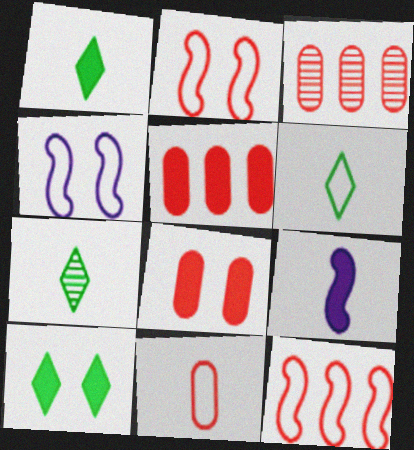[[1, 3, 4], 
[1, 6, 7], 
[3, 8, 11], 
[4, 5, 7], 
[5, 9, 10], 
[7, 9, 11]]